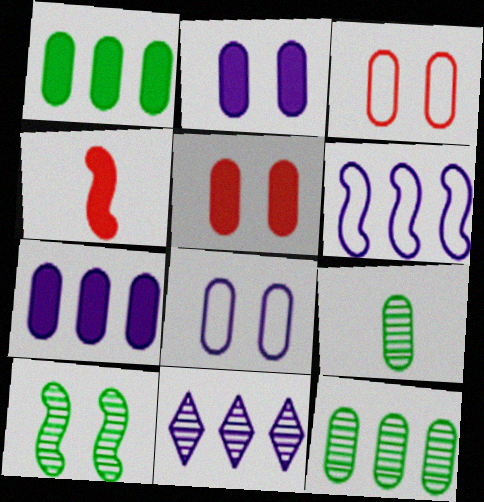[[3, 7, 9], 
[4, 6, 10], 
[6, 7, 11]]